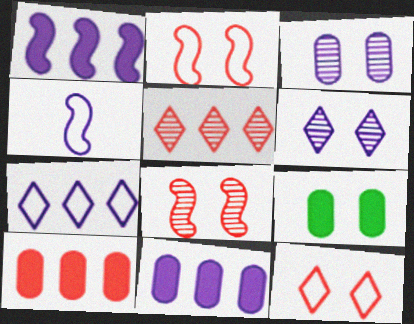[[2, 6, 9], 
[4, 5, 9], 
[4, 6, 11]]